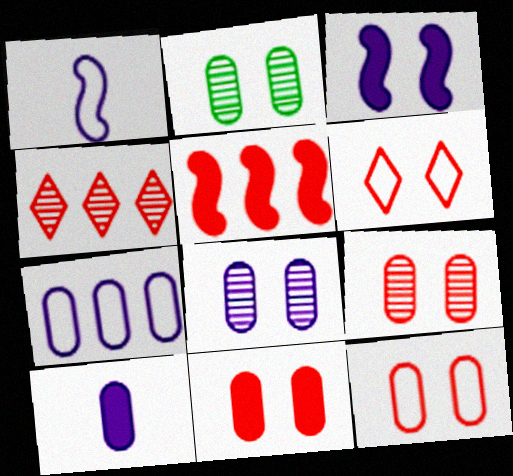[[2, 3, 6], 
[2, 8, 9], 
[7, 8, 10], 
[9, 11, 12]]